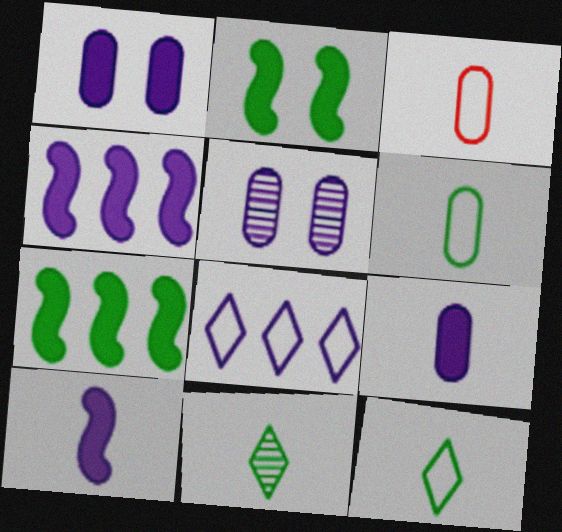[[3, 10, 11], 
[5, 8, 10]]